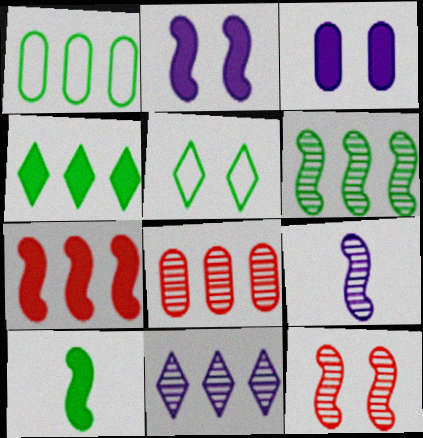[[1, 4, 6], 
[1, 7, 11], 
[2, 7, 10], 
[3, 5, 12], 
[6, 8, 11], 
[6, 9, 12]]